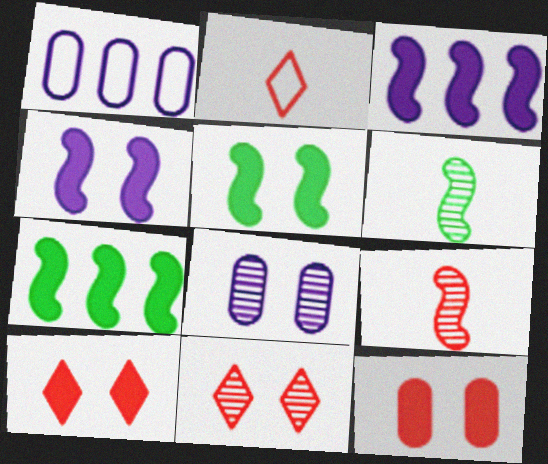[[1, 6, 10], 
[2, 7, 8]]